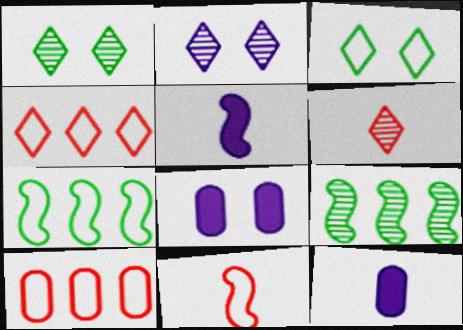[[1, 5, 10], 
[6, 7, 8]]